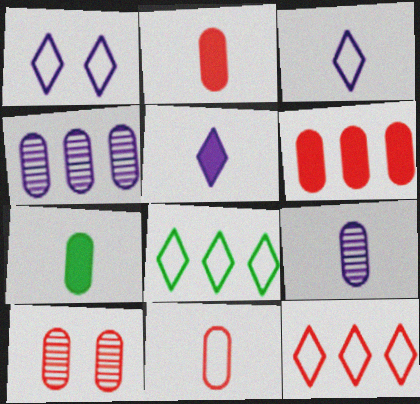[[6, 10, 11], 
[7, 9, 11]]